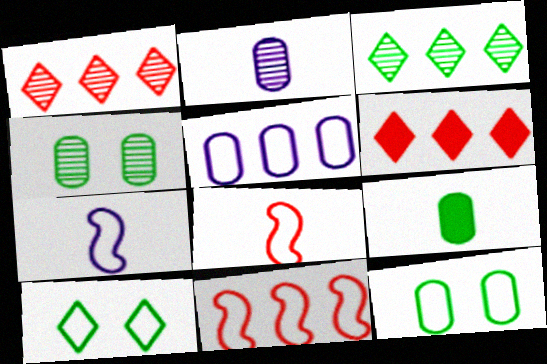[[4, 6, 7], 
[5, 8, 10]]